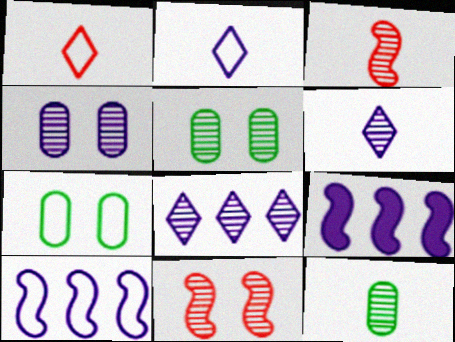[[1, 5, 9], 
[1, 7, 10], 
[2, 4, 9], 
[3, 5, 8], 
[3, 6, 12], 
[8, 11, 12]]